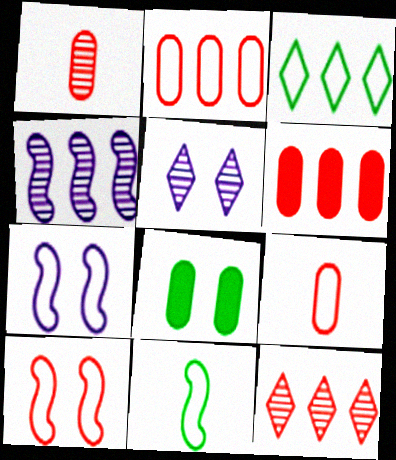[[3, 4, 6], 
[3, 7, 9], 
[5, 6, 11], 
[5, 8, 10]]